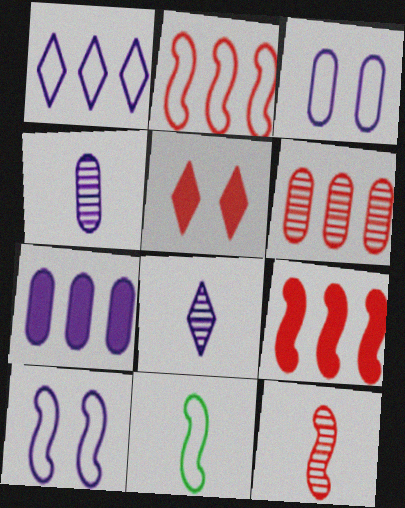[[2, 10, 11], 
[3, 4, 7], 
[7, 8, 10]]